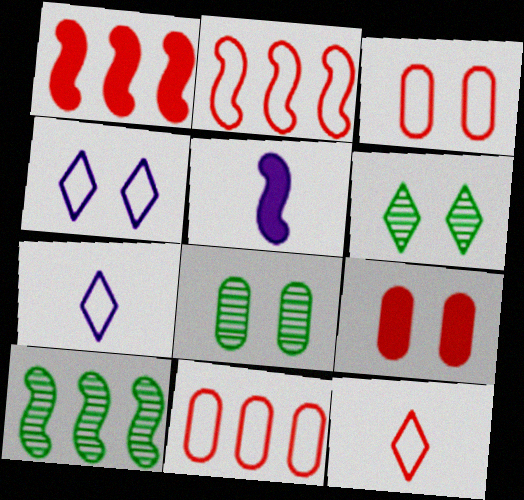[[1, 7, 8], 
[2, 3, 12], 
[5, 6, 11], 
[7, 9, 10]]